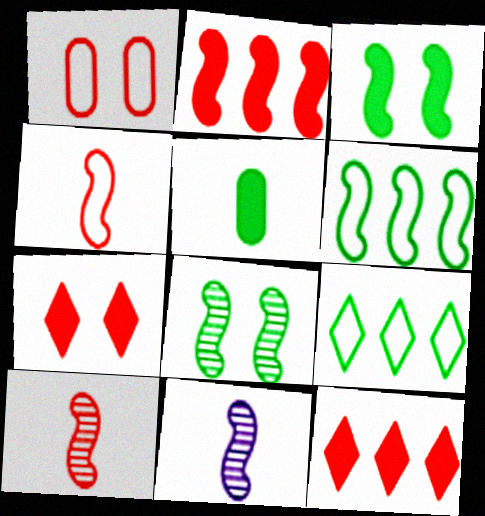[[1, 10, 12], 
[5, 8, 9]]